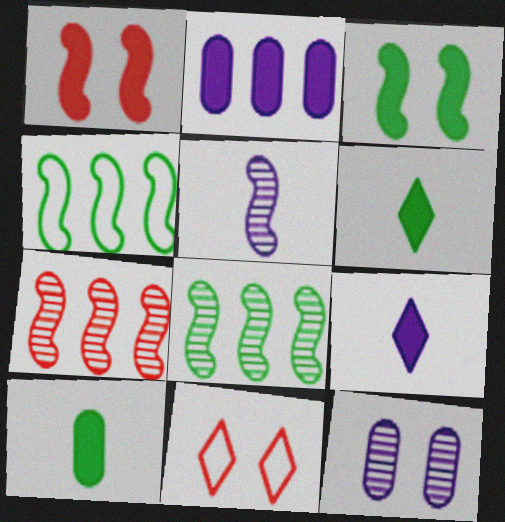[[1, 2, 6], 
[1, 4, 5], 
[3, 11, 12]]